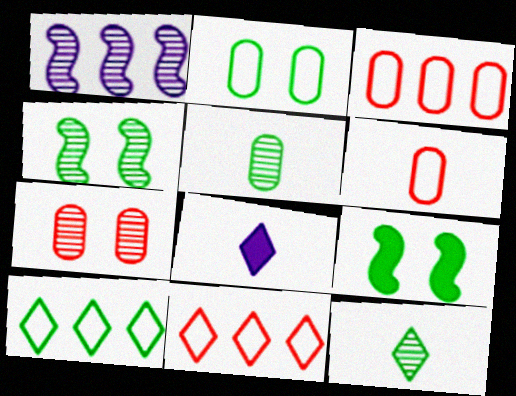[[1, 7, 12], 
[3, 4, 8], 
[5, 9, 10]]